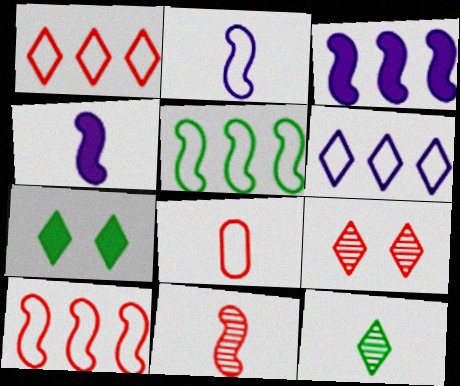[[4, 8, 12]]